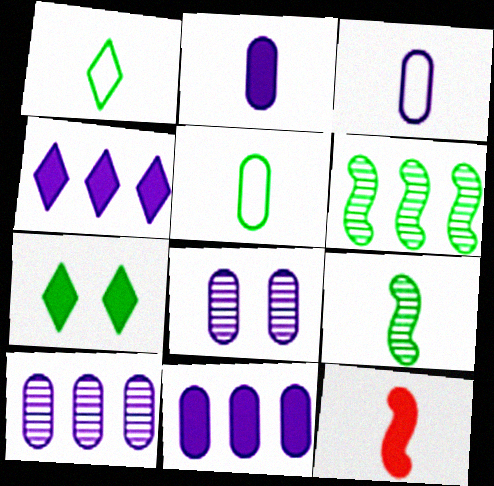[[3, 8, 11], 
[5, 6, 7], 
[7, 11, 12]]